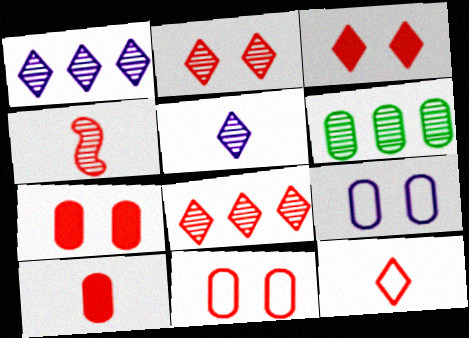[[3, 8, 12], 
[4, 10, 12], 
[6, 9, 10]]